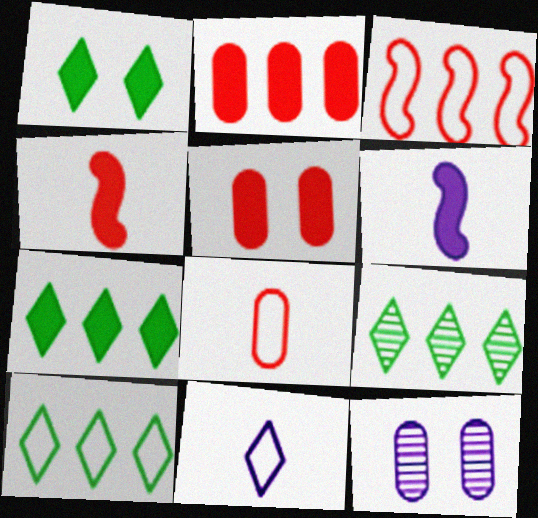[[1, 2, 6], 
[4, 10, 12], 
[5, 6, 7], 
[7, 9, 10]]